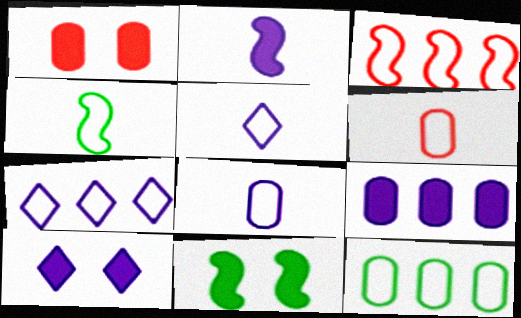[[1, 10, 11], 
[2, 9, 10], 
[3, 7, 12], 
[4, 5, 6]]